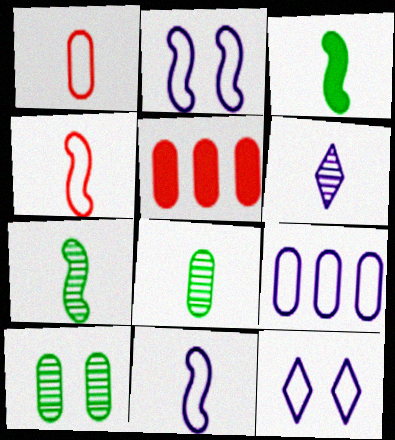[[1, 3, 6], 
[5, 7, 12], 
[9, 11, 12]]